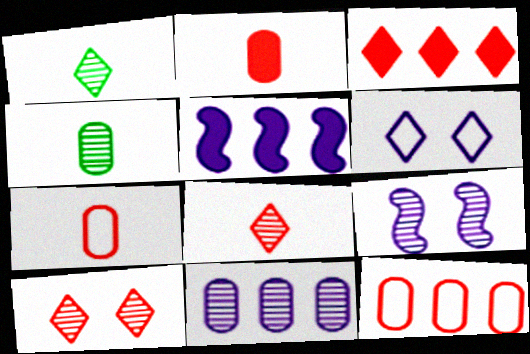[[1, 3, 6]]